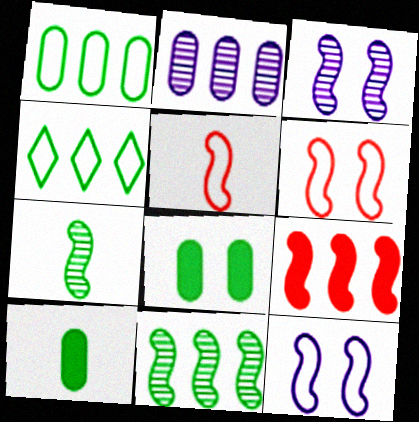[[2, 4, 9], 
[4, 7, 8], 
[7, 9, 12]]